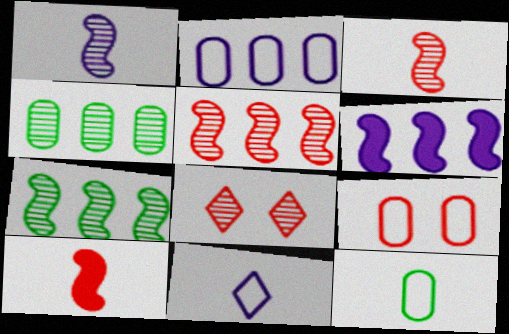[[1, 4, 8], 
[2, 9, 12], 
[6, 8, 12]]